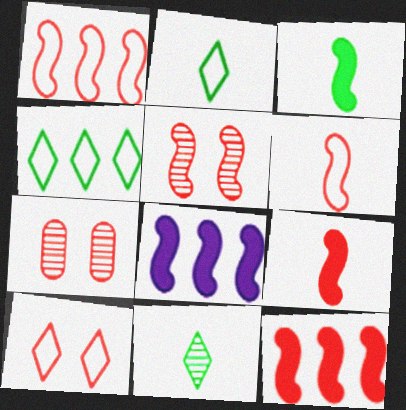[[1, 5, 9], 
[2, 7, 8], 
[5, 6, 12]]